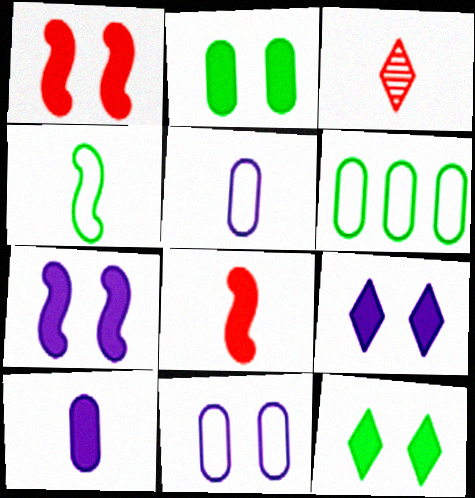[[1, 2, 9], 
[3, 4, 10], 
[3, 6, 7]]